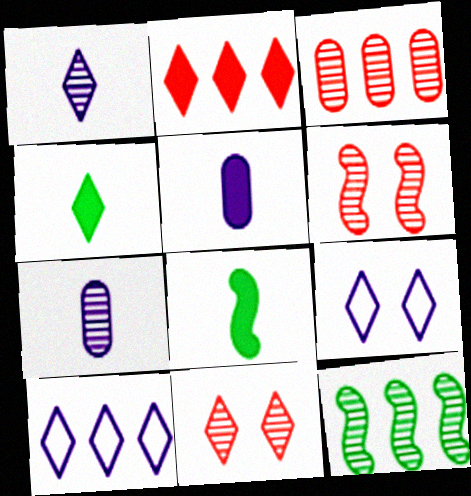[[3, 8, 9], 
[4, 10, 11], 
[7, 11, 12]]